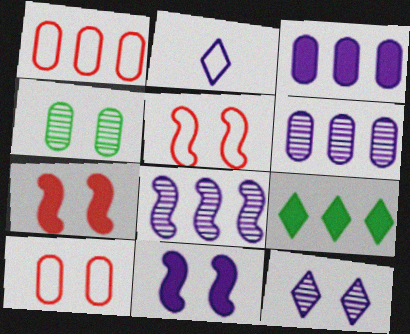[[1, 8, 9], 
[2, 6, 11]]